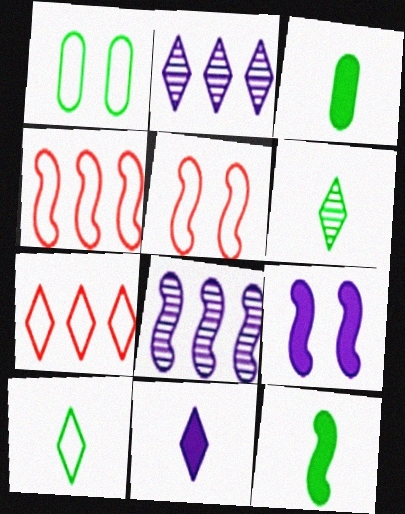[[2, 3, 5], 
[5, 8, 12]]